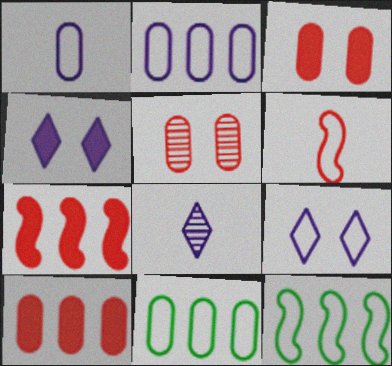[[3, 8, 12], 
[6, 9, 11]]